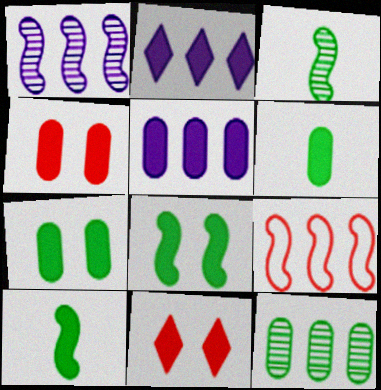[[2, 4, 10], 
[2, 9, 12], 
[4, 5, 6], 
[5, 10, 11]]